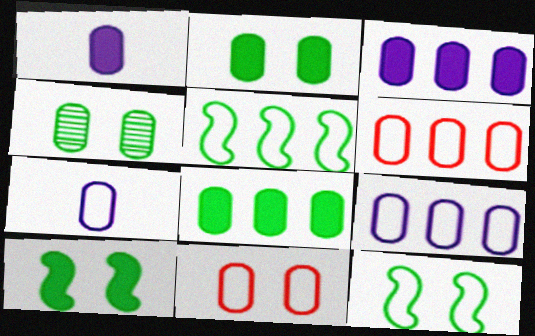[[1, 4, 6]]